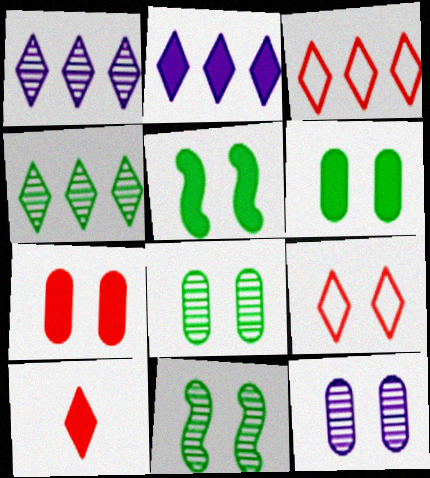[[2, 3, 4], 
[5, 9, 12]]